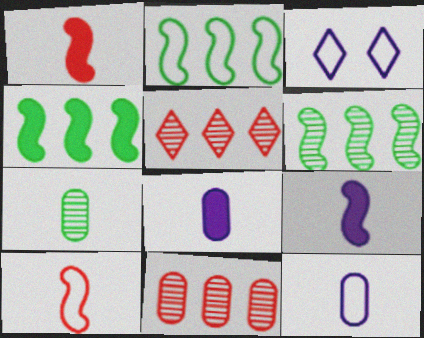[[2, 4, 6]]